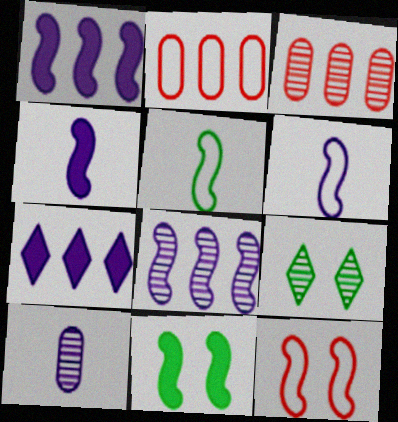[[2, 4, 9]]